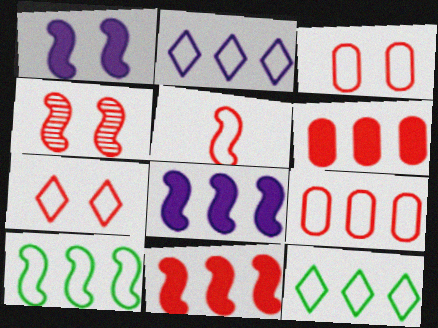[[2, 9, 10], 
[4, 5, 11], 
[5, 7, 9]]